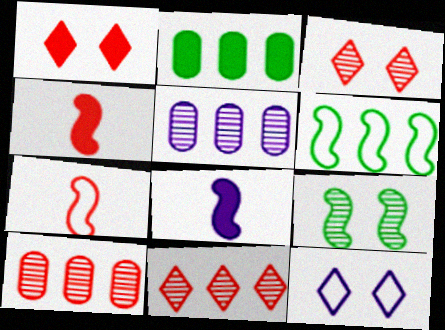[[1, 2, 8], 
[1, 7, 10], 
[5, 8, 12]]